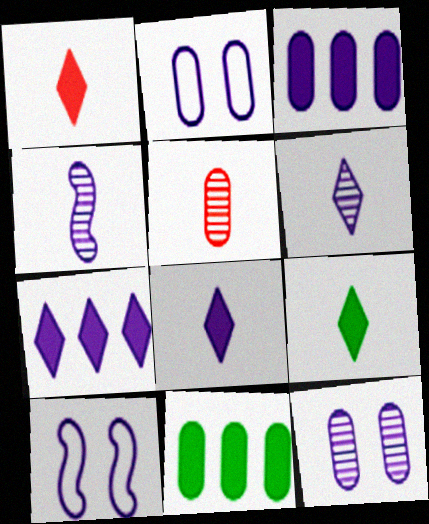[[1, 8, 9], 
[2, 4, 7], 
[2, 5, 11], 
[3, 6, 10]]